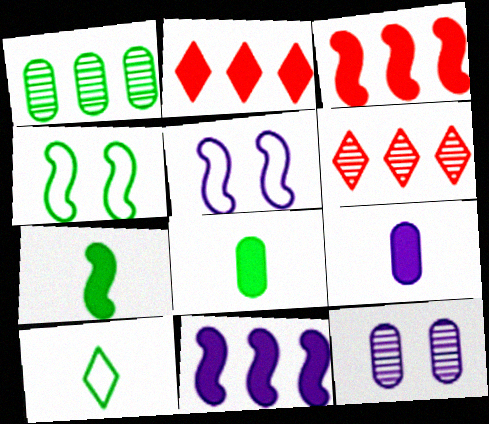[[3, 10, 12], 
[4, 6, 9], 
[5, 6, 8]]